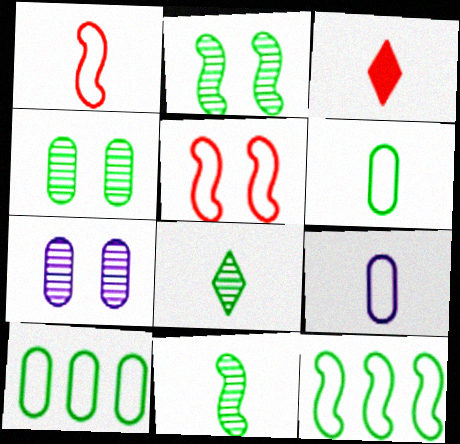[[3, 7, 12], 
[3, 9, 11]]